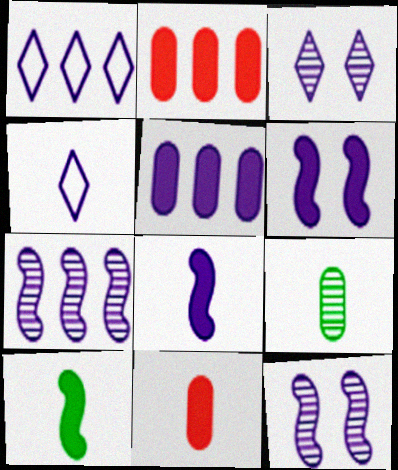[[1, 5, 7], 
[4, 5, 12]]